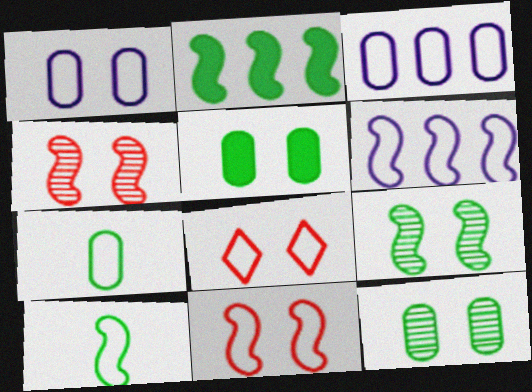[[2, 9, 10], 
[3, 8, 10], 
[6, 7, 8], 
[6, 10, 11]]